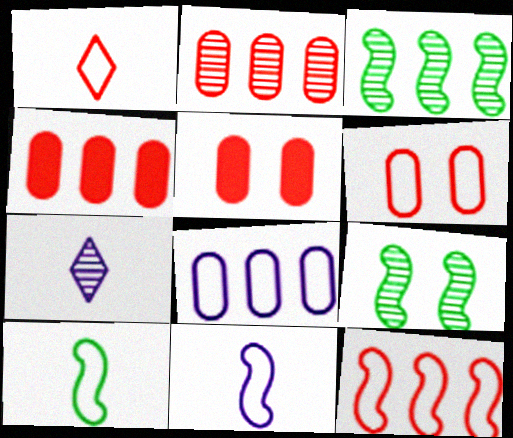[[1, 6, 12], 
[2, 7, 9]]